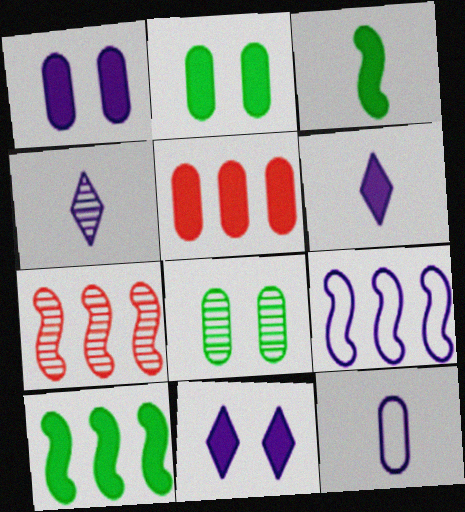[[1, 4, 9], 
[3, 5, 11], 
[4, 7, 8], 
[5, 8, 12], 
[7, 9, 10]]